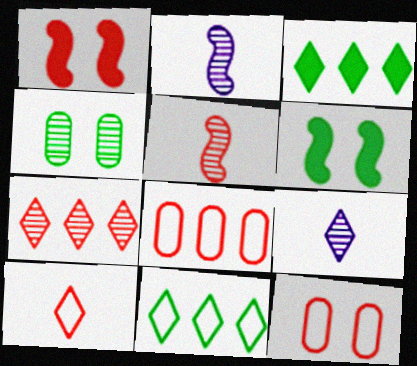[[2, 3, 12], 
[2, 4, 7], 
[6, 8, 9]]